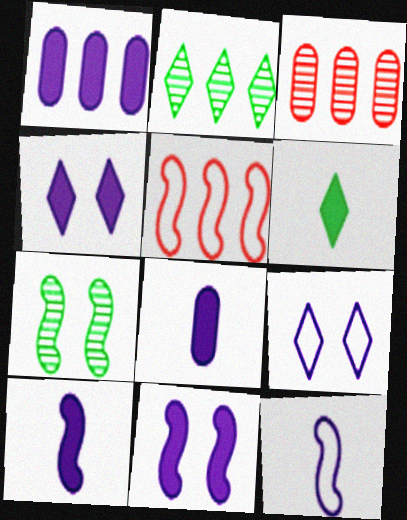[[1, 2, 5], 
[1, 4, 10], 
[5, 7, 10]]